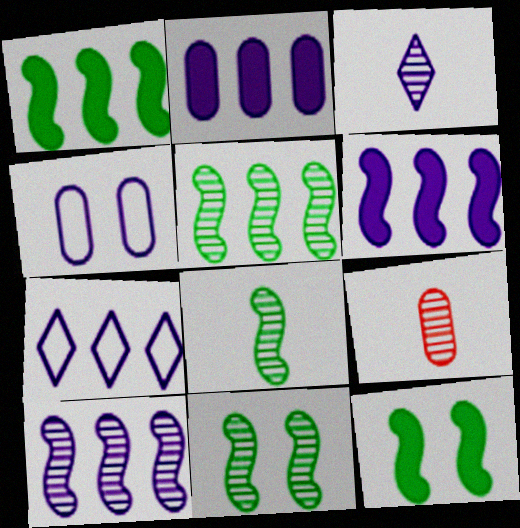[[2, 7, 10], 
[3, 4, 6], 
[3, 8, 9], 
[5, 8, 11], 
[7, 9, 12]]